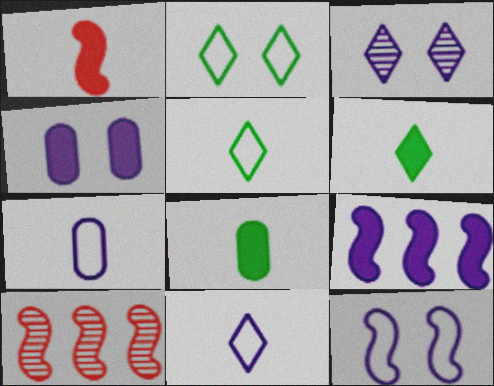[[3, 4, 12], 
[3, 7, 9], 
[4, 5, 10]]